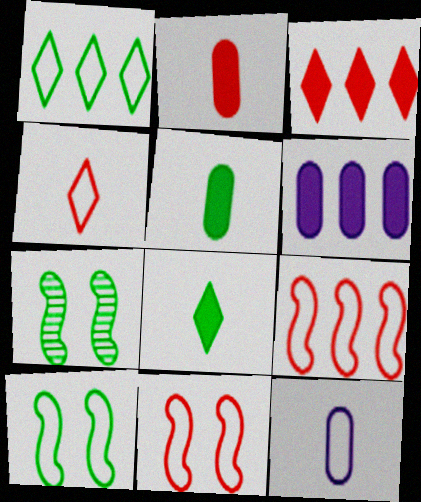[[1, 5, 7], 
[1, 11, 12], 
[3, 7, 12], 
[4, 6, 7]]